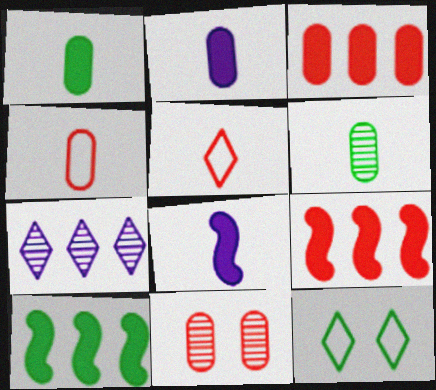[[2, 4, 6], 
[3, 4, 11], 
[5, 6, 8], 
[5, 9, 11], 
[6, 10, 12]]